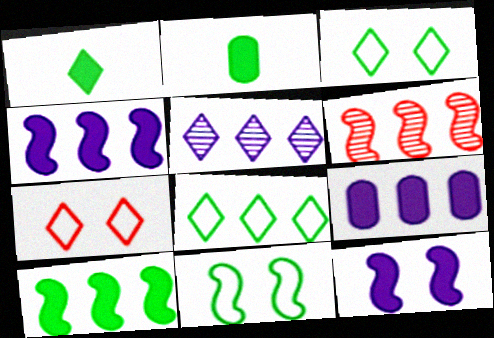[[1, 5, 7], 
[6, 8, 9]]